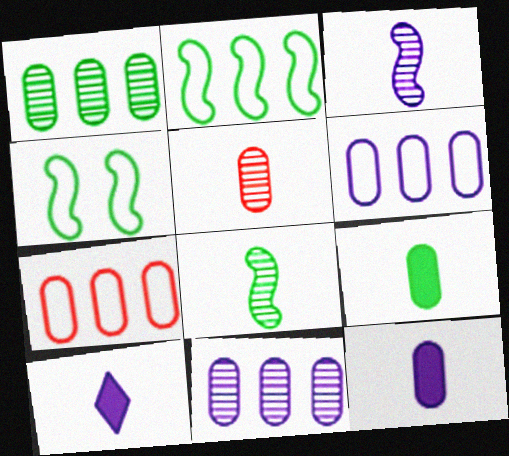[]